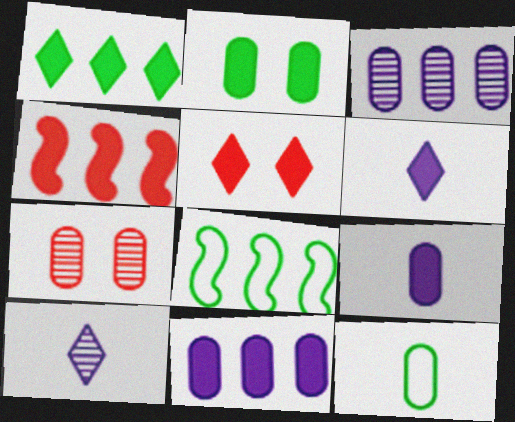[[1, 4, 11], 
[1, 5, 6], 
[2, 4, 6], 
[6, 7, 8], 
[7, 11, 12]]